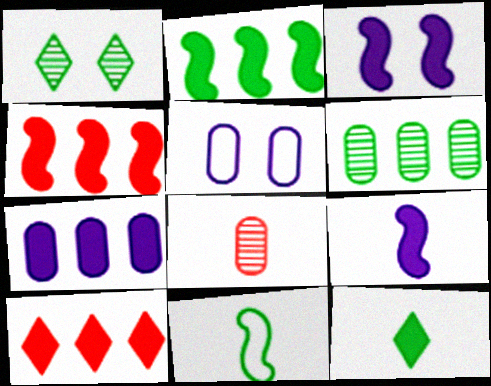[[2, 7, 10]]